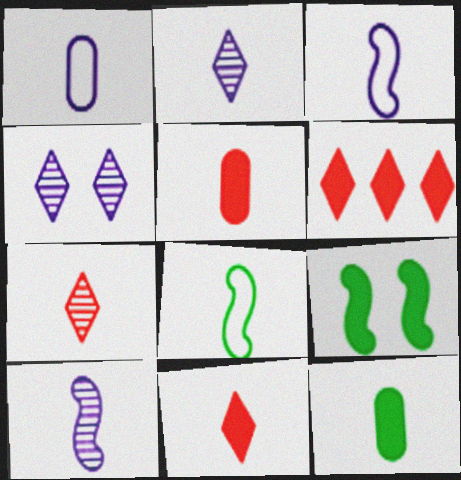[[2, 5, 8], 
[3, 7, 12]]